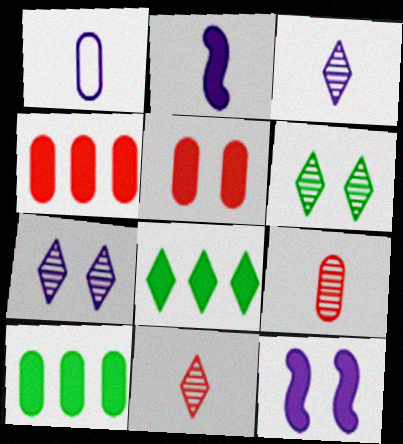[[1, 2, 3], 
[2, 5, 8]]